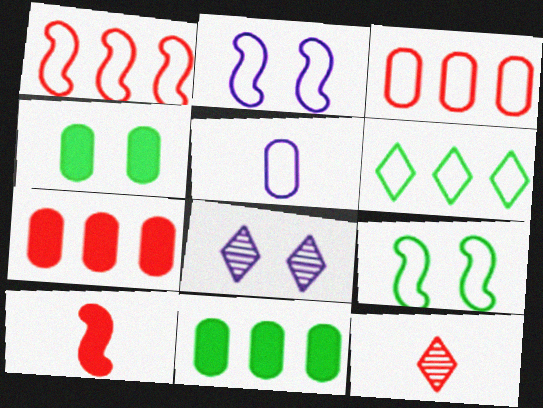[[2, 11, 12]]